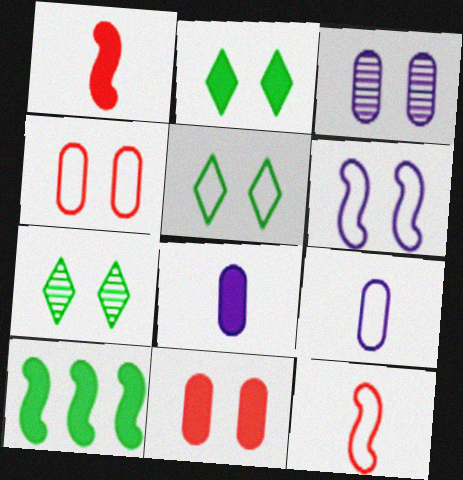[[2, 5, 7], 
[4, 5, 6], 
[6, 7, 11]]